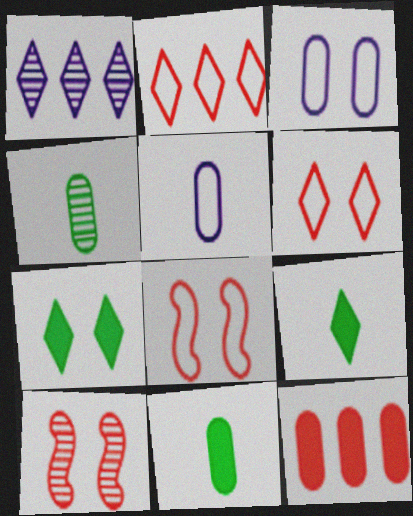[[1, 4, 10], 
[1, 6, 9], 
[1, 8, 11], 
[3, 4, 12], 
[3, 7, 10]]